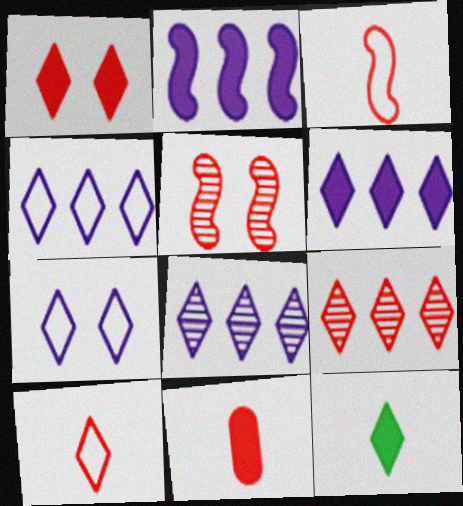[[1, 6, 12], 
[1, 9, 10], 
[4, 6, 8], 
[7, 9, 12]]